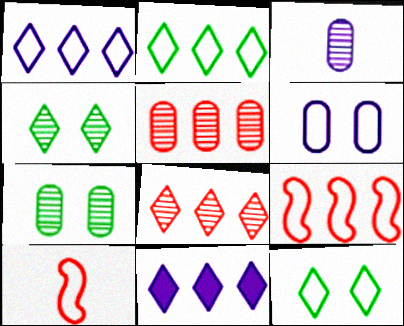[[2, 6, 10], 
[2, 8, 11], 
[3, 5, 7], 
[7, 10, 11]]